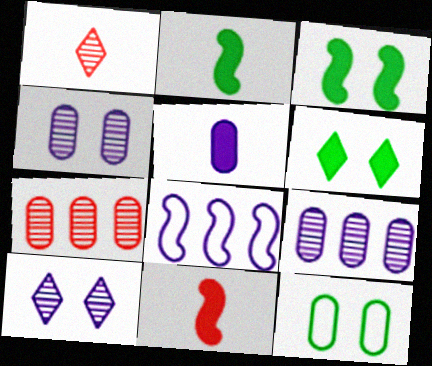[[5, 7, 12], 
[5, 8, 10]]